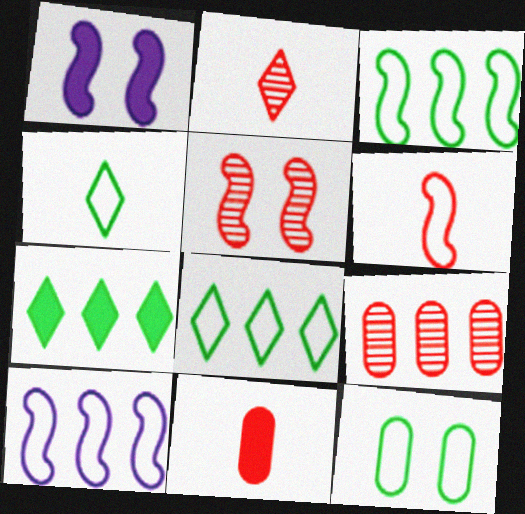[[1, 4, 9], 
[1, 7, 11], 
[2, 5, 9], 
[2, 6, 11], 
[3, 4, 12], 
[7, 9, 10]]